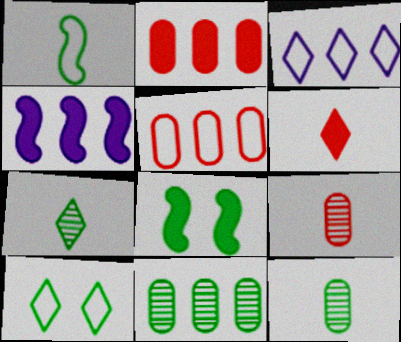[[3, 8, 9], 
[4, 9, 10]]